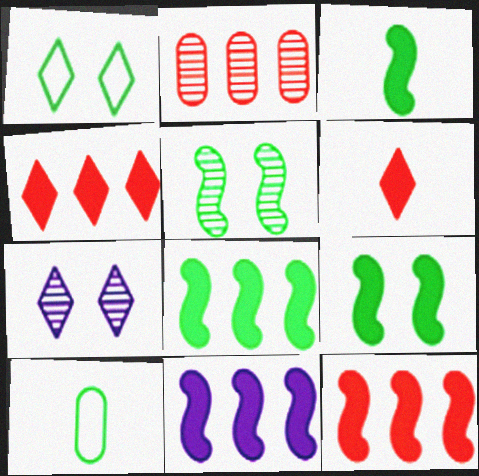[[3, 8, 9], 
[7, 10, 12], 
[8, 11, 12]]